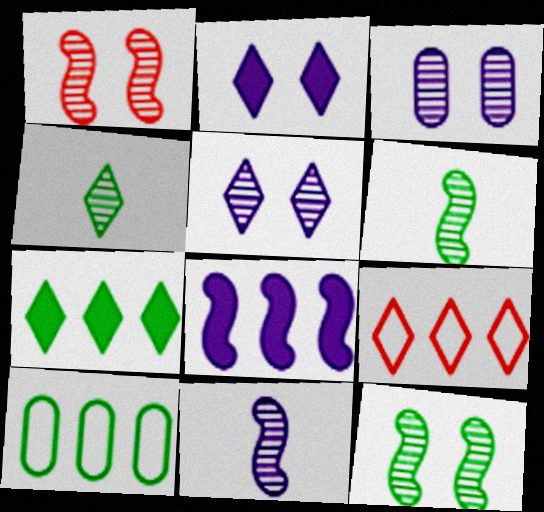[[2, 4, 9]]